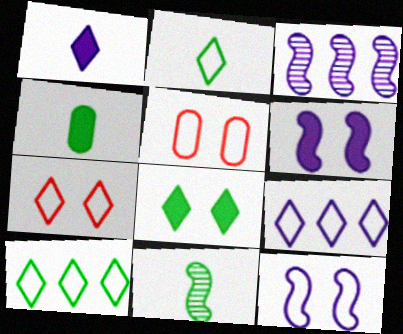[[2, 4, 11], 
[2, 7, 9], 
[3, 4, 7]]